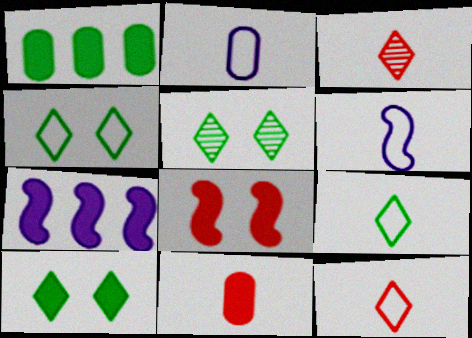[[4, 5, 10], 
[7, 10, 11]]